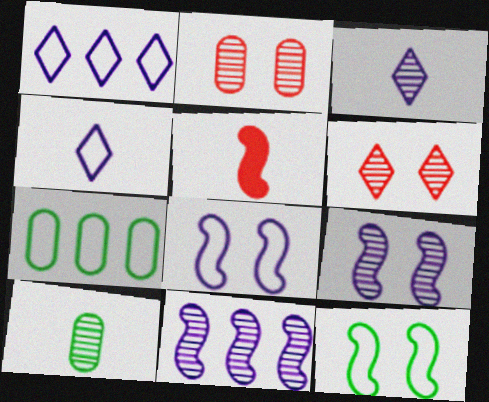[[4, 5, 10], 
[5, 11, 12], 
[6, 10, 11]]